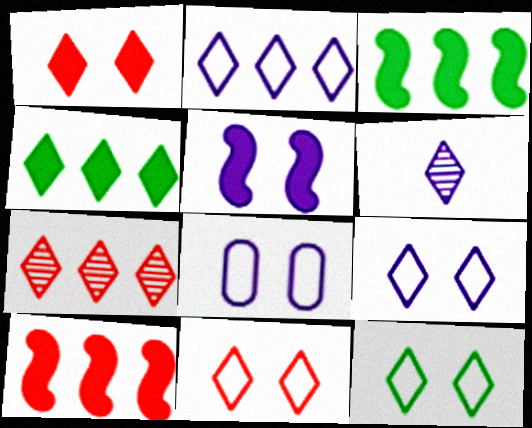[[2, 4, 7], 
[4, 6, 11], 
[9, 11, 12]]